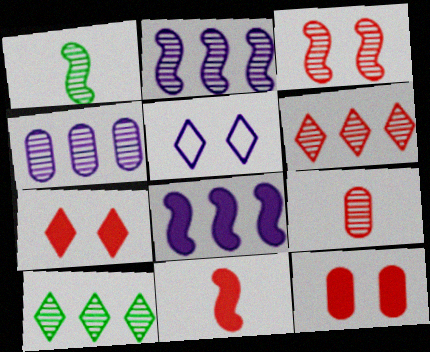[[1, 2, 3], 
[3, 6, 9]]